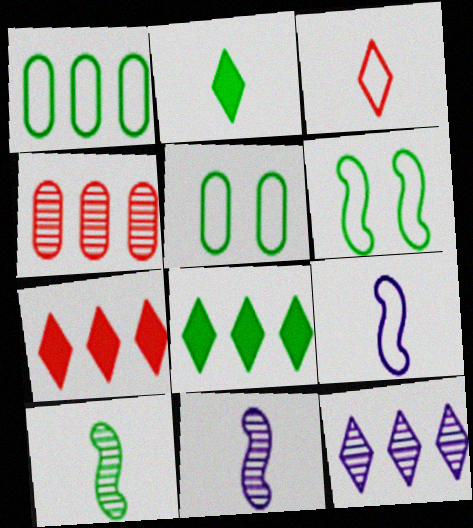[[5, 7, 11], 
[5, 8, 10]]